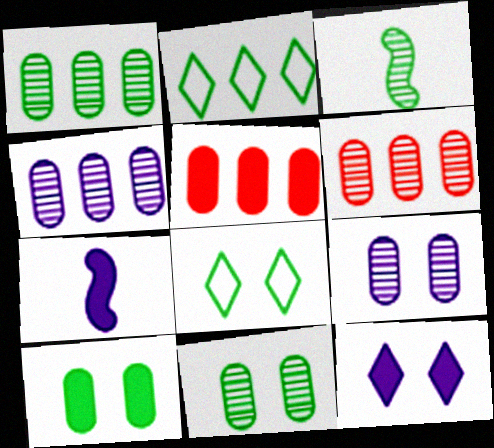[[1, 4, 6], 
[2, 3, 10], 
[6, 7, 8]]